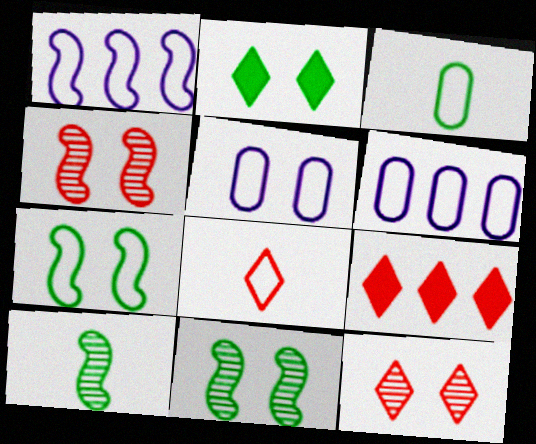[[2, 4, 5], 
[5, 9, 10], 
[6, 7, 8], 
[8, 9, 12]]